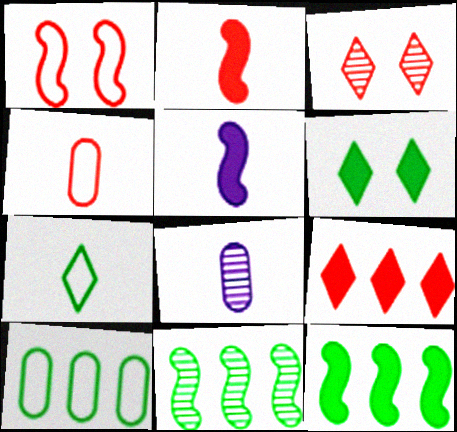[[1, 5, 11], 
[2, 7, 8], 
[3, 5, 10], 
[3, 8, 11]]